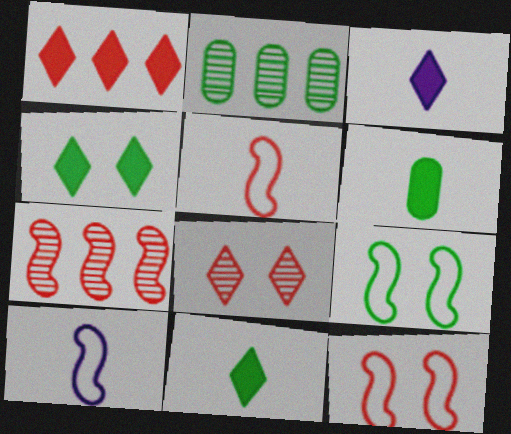[[1, 3, 4], 
[2, 3, 12], 
[2, 9, 11]]